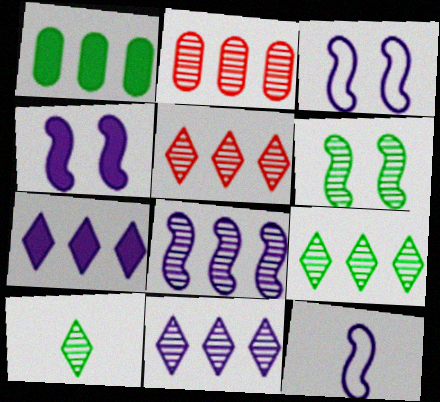[[2, 8, 9], 
[4, 8, 12], 
[5, 9, 11]]